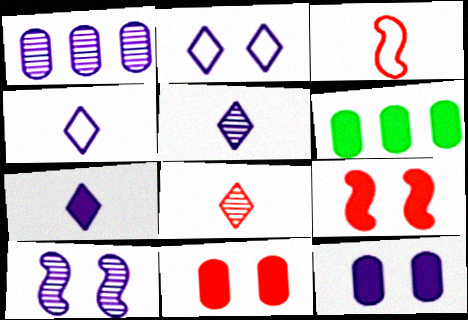[[1, 5, 10], 
[2, 10, 12], 
[4, 5, 7], 
[6, 7, 9]]